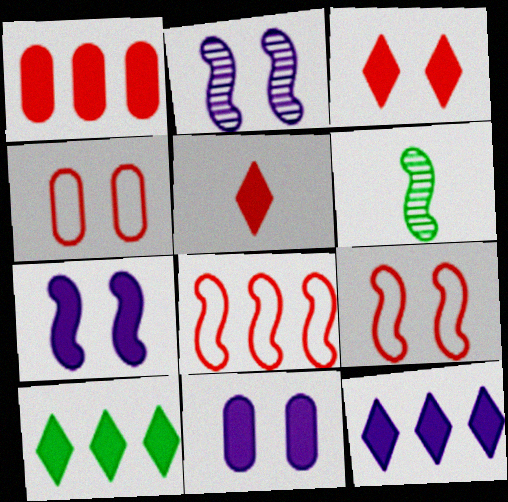[[4, 6, 12], 
[6, 7, 8]]